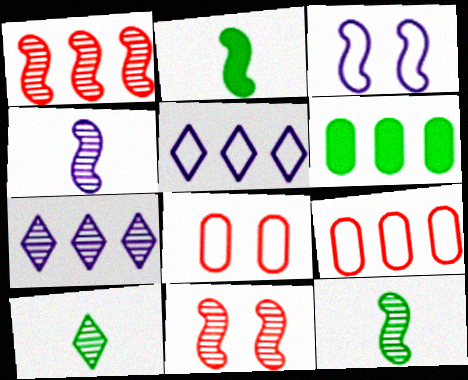[[1, 2, 3], 
[1, 5, 6], 
[2, 7, 8]]